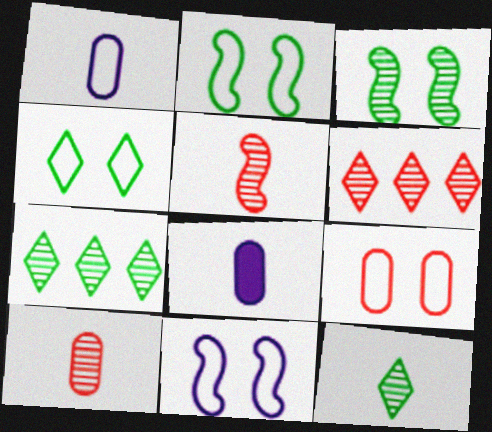[[2, 6, 8], 
[4, 9, 11]]